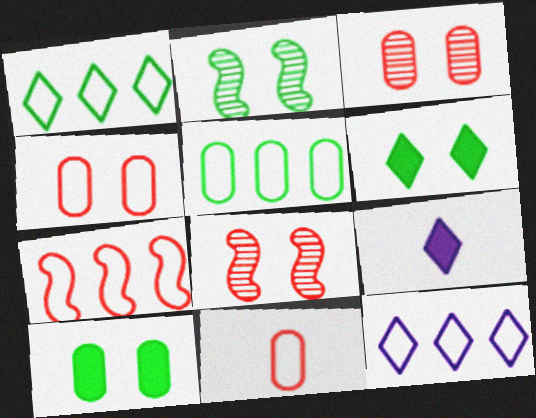[[5, 7, 12], 
[5, 8, 9]]